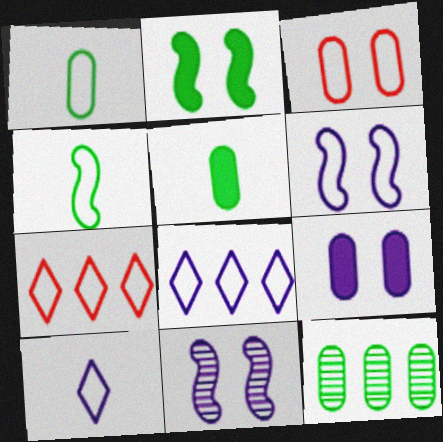[[1, 6, 7], 
[3, 4, 8], 
[5, 7, 11]]